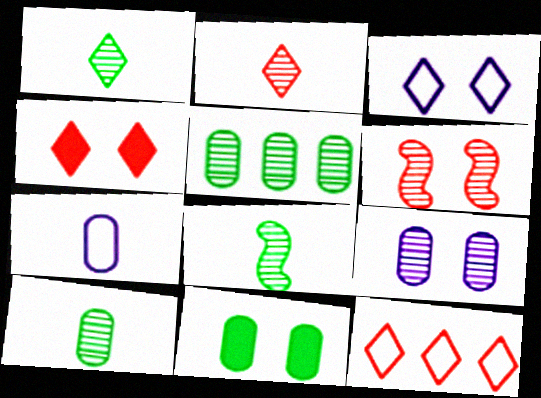[[1, 8, 10], 
[2, 4, 12], 
[3, 6, 11]]